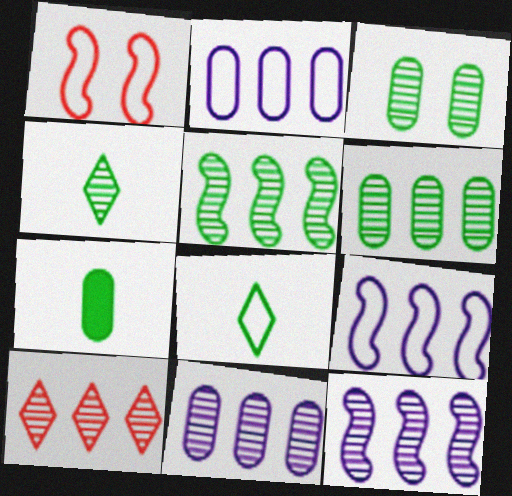[[1, 2, 8], 
[3, 4, 5], 
[5, 10, 11], 
[6, 10, 12]]